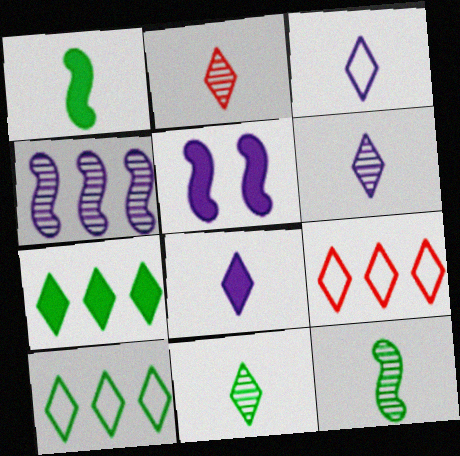[[2, 6, 11], 
[3, 6, 8]]